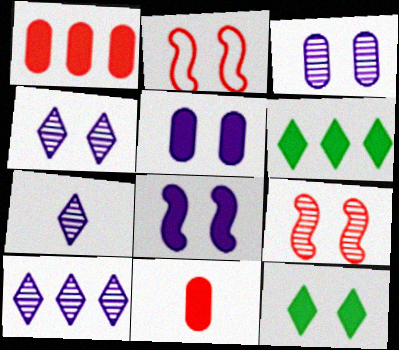[[2, 3, 12], 
[4, 7, 10], 
[6, 8, 11]]